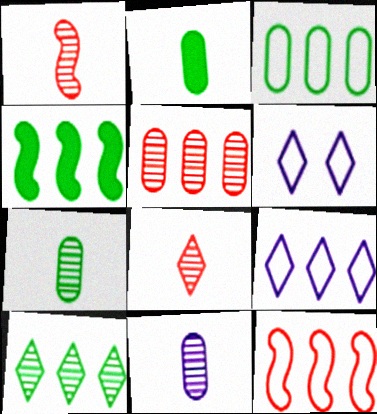[[3, 4, 10], 
[3, 9, 12], 
[4, 5, 9]]